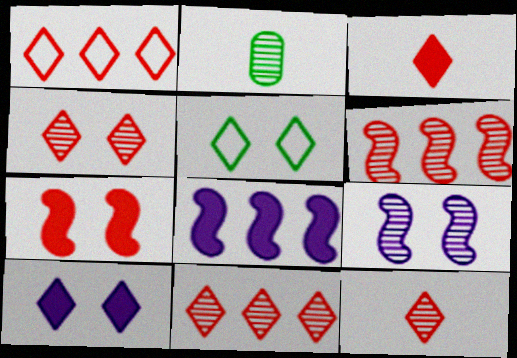[[1, 3, 4], 
[2, 9, 11], 
[4, 5, 10], 
[4, 11, 12]]